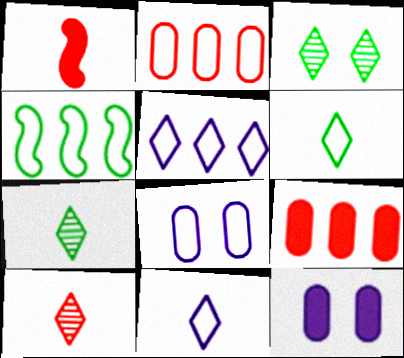[[2, 4, 5], 
[4, 10, 12]]